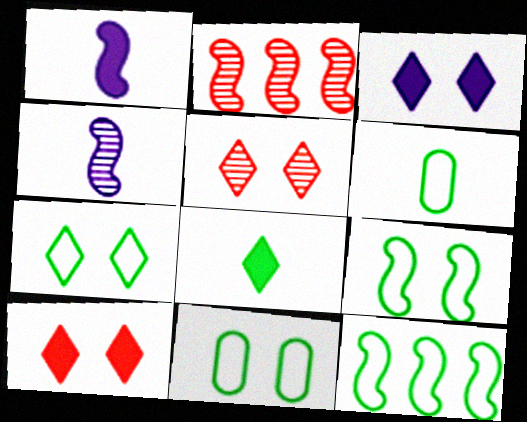[[1, 2, 9], 
[2, 3, 6], 
[3, 5, 7], 
[6, 7, 12], 
[7, 9, 11]]